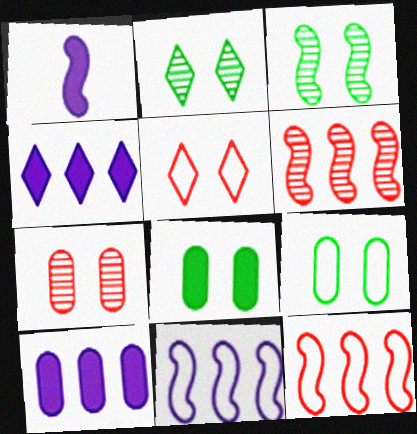[[1, 3, 12]]